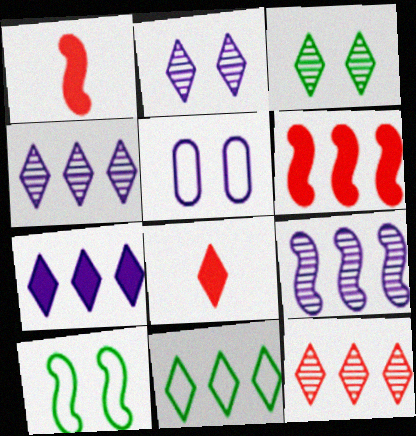[[1, 9, 10], 
[2, 8, 11], 
[7, 11, 12]]